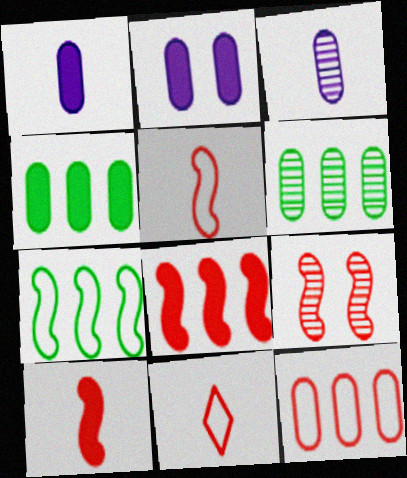[[5, 8, 9]]